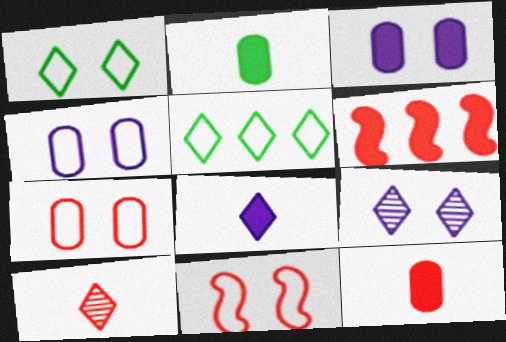[[1, 4, 11], 
[6, 7, 10]]